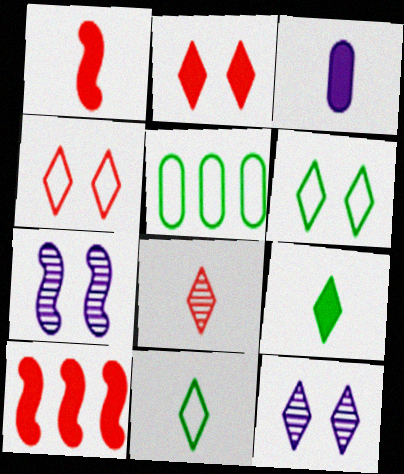[[1, 3, 9], 
[1, 5, 12], 
[2, 6, 12]]